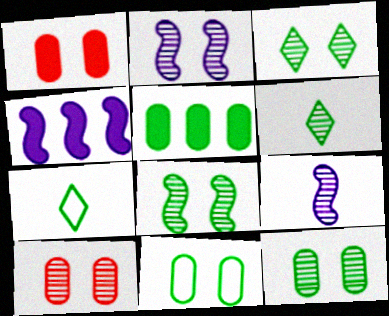[[2, 3, 10], 
[3, 8, 12], 
[4, 7, 10], 
[5, 7, 8]]